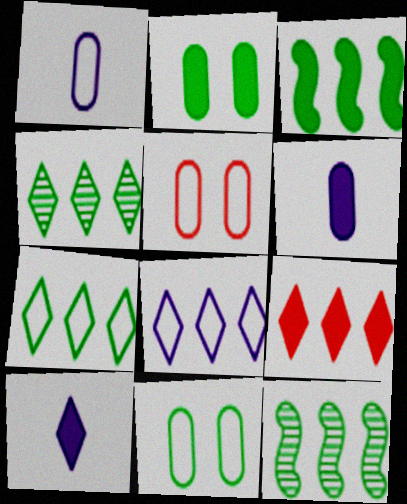[[4, 8, 9], 
[5, 10, 12]]